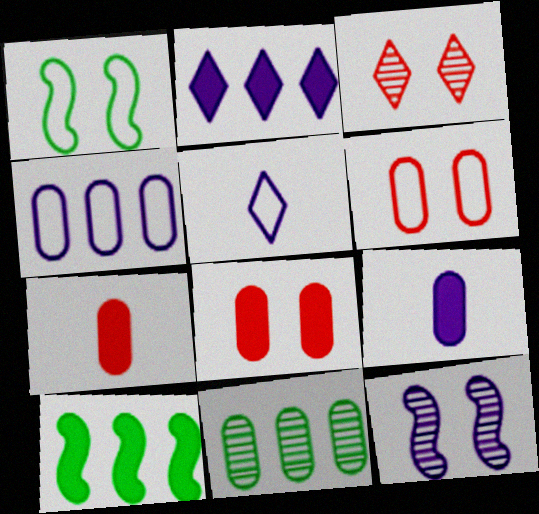[[6, 9, 11]]